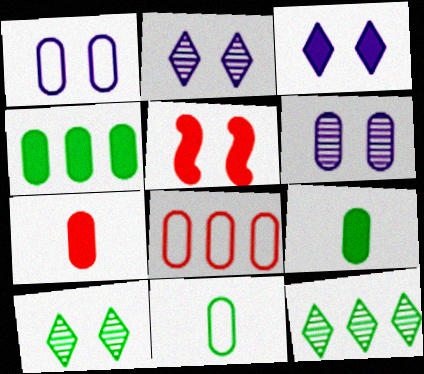[[1, 5, 10], 
[1, 8, 11], 
[6, 8, 9]]